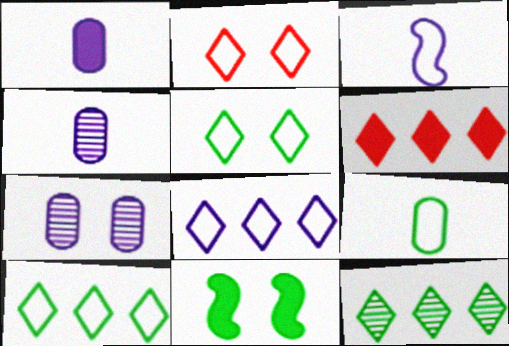[[1, 6, 11], 
[2, 7, 11], 
[6, 8, 12], 
[9, 11, 12]]